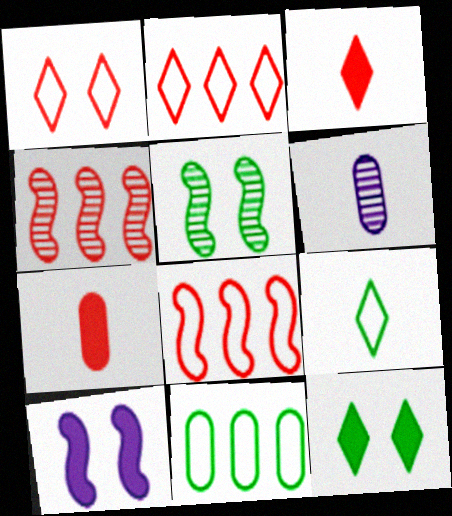[[1, 4, 7], 
[6, 8, 12]]